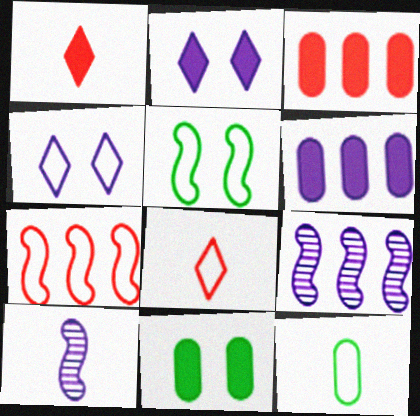[[1, 10, 12], 
[4, 6, 10], 
[4, 7, 12], 
[8, 9, 11]]